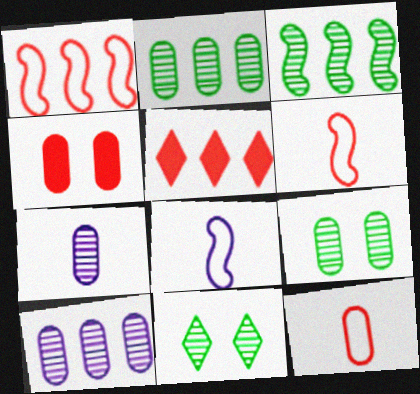[[5, 8, 9]]